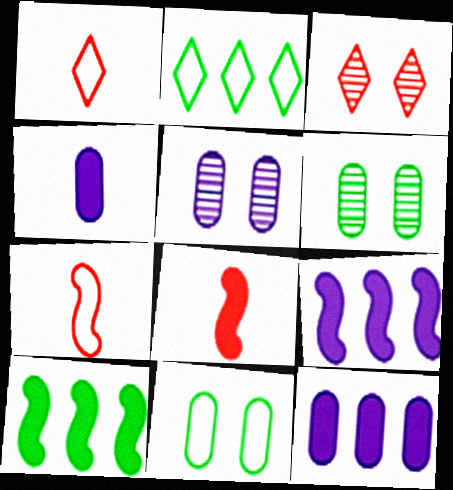[[1, 5, 10], 
[1, 6, 9], 
[2, 5, 8]]